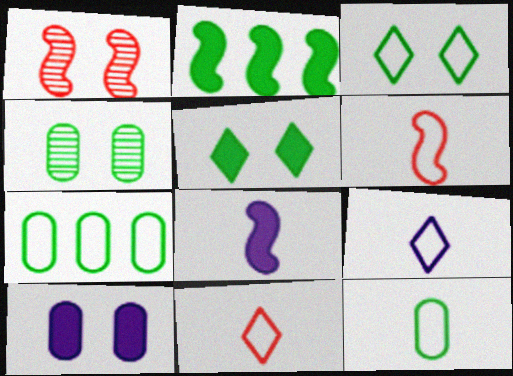[[1, 3, 10], 
[6, 9, 12]]